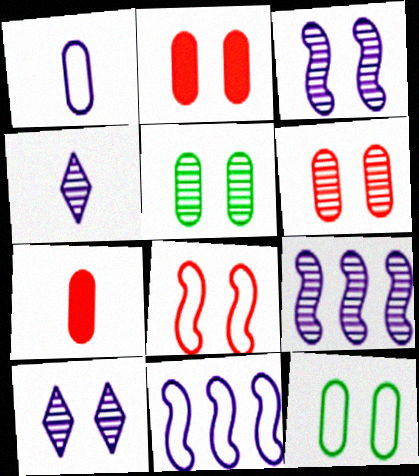[]